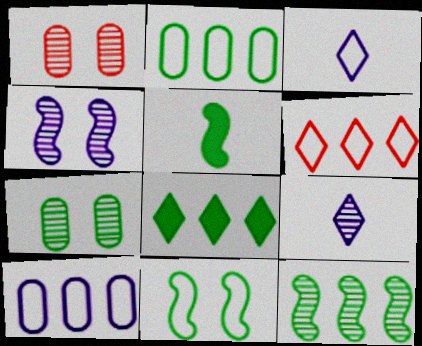[[1, 9, 12], 
[2, 8, 12], 
[5, 11, 12]]